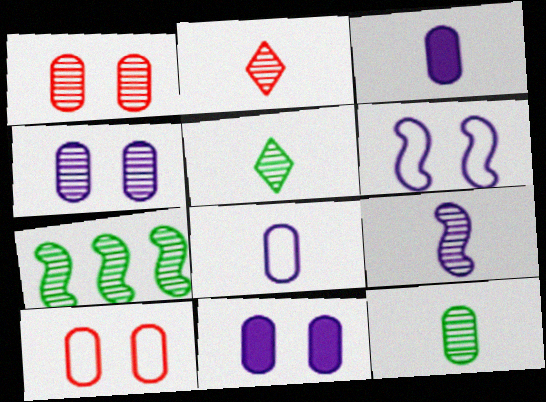[[2, 4, 7], 
[2, 9, 12]]